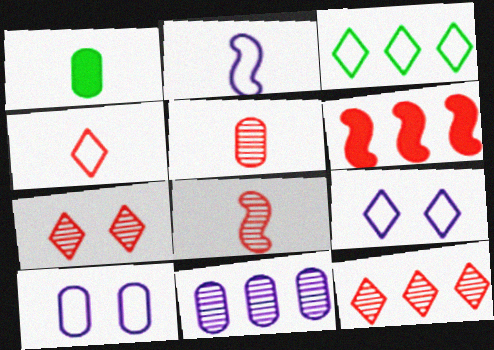[[3, 4, 9], 
[3, 6, 11]]